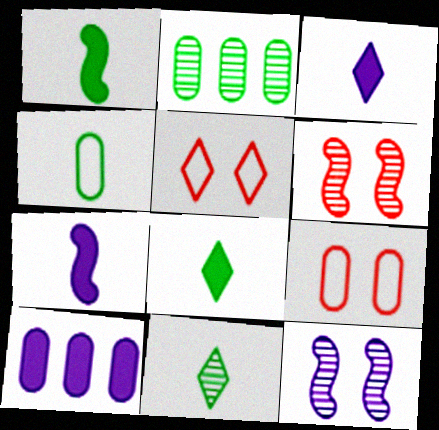[[1, 4, 11], 
[2, 5, 7]]